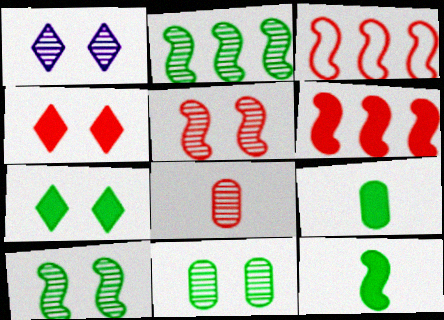[[1, 2, 8], 
[1, 3, 9], 
[1, 5, 11], 
[3, 4, 8]]